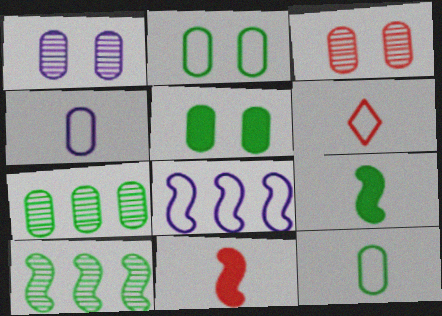[[2, 6, 8], 
[5, 7, 12]]